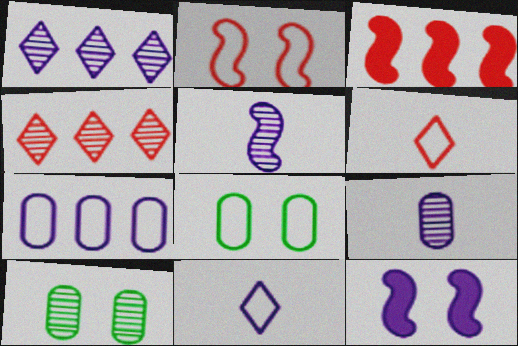[[3, 10, 11], 
[4, 5, 10]]